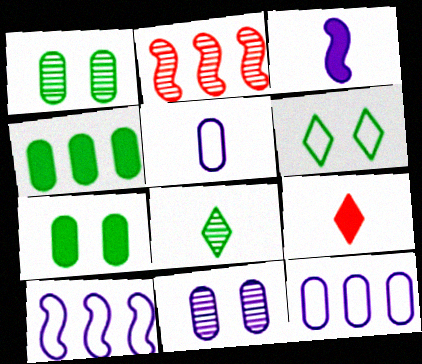[[1, 9, 10], 
[2, 8, 11]]